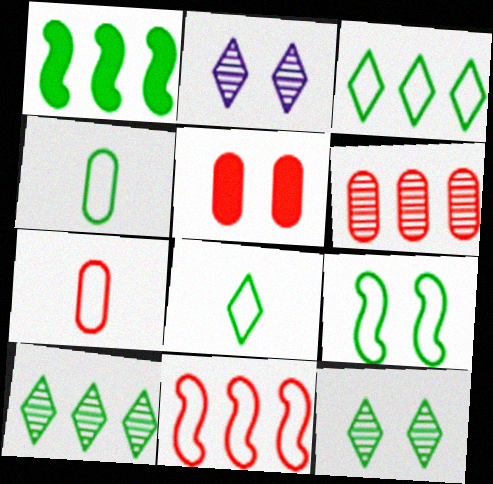[[1, 2, 7], 
[1, 4, 12], 
[2, 5, 9], 
[3, 4, 9], 
[5, 6, 7]]